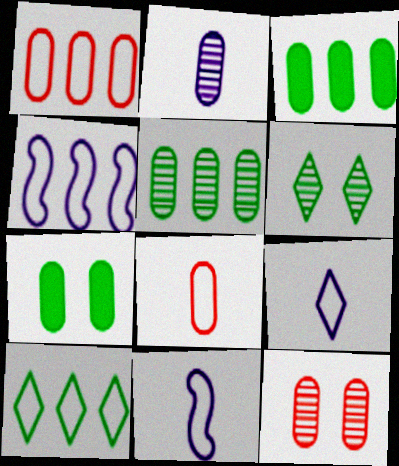[[1, 2, 7], 
[1, 4, 10], 
[2, 5, 12]]